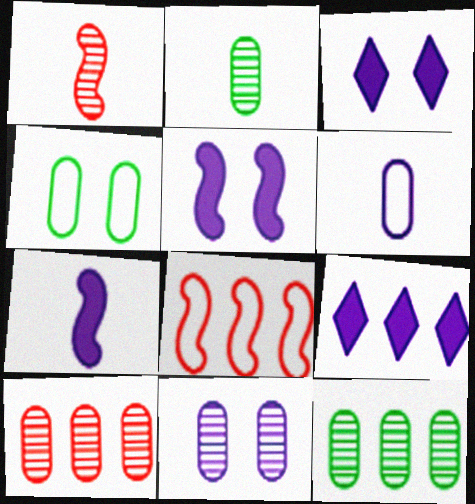[[1, 4, 9], 
[2, 3, 8], 
[2, 10, 11], 
[8, 9, 12]]